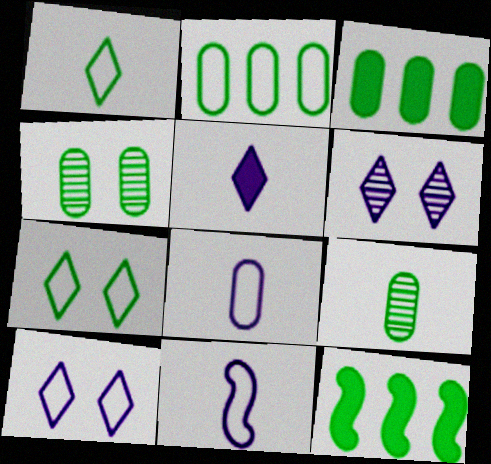[[1, 4, 12], 
[7, 9, 12]]